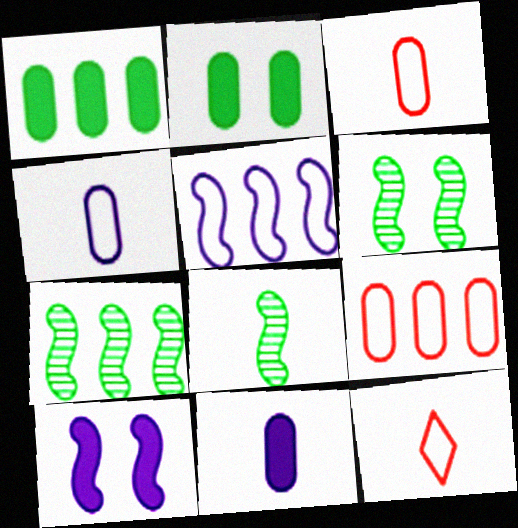[[6, 7, 8], 
[8, 11, 12]]